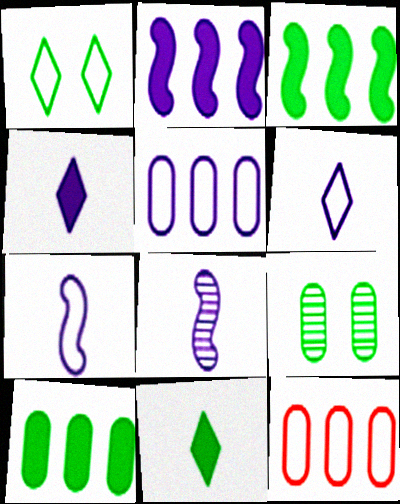[[1, 7, 12]]